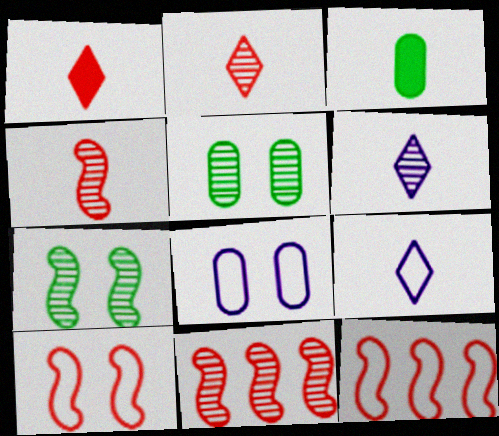[[3, 4, 9], 
[5, 6, 11]]